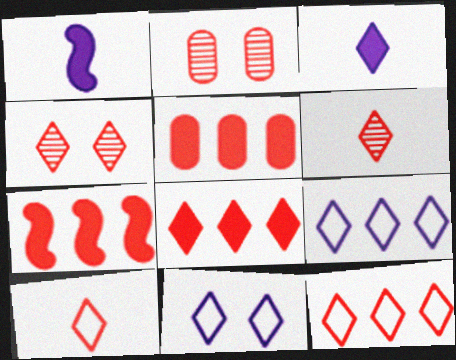[[2, 7, 10], 
[4, 8, 10], 
[5, 7, 8]]